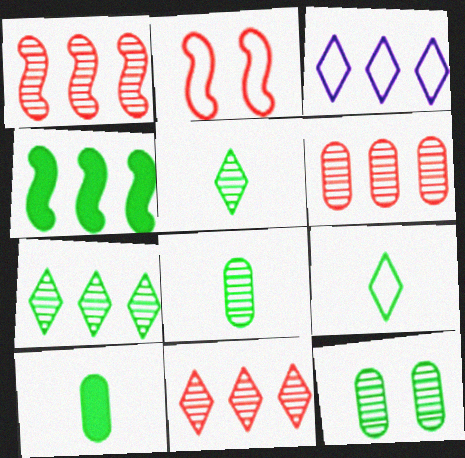[[1, 6, 11], 
[3, 4, 6], 
[4, 9, 12]]